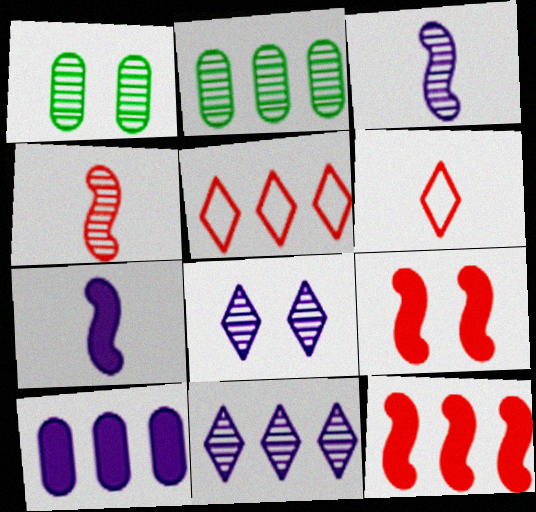[[1, 4, 11], 
[1, 5, 7], 
[2, 4, 8]]